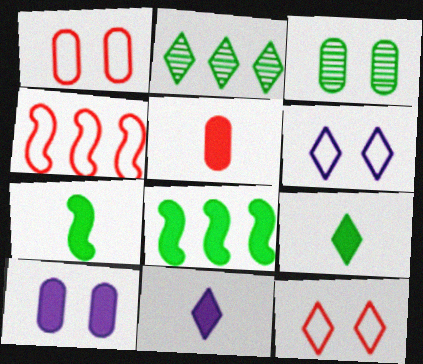[[1, 3, 10], 
[2, 11, 12], 
[3, 4, 11], 
[5, 7, 11]]